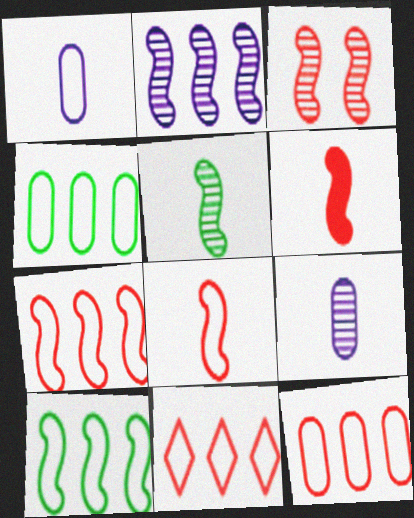[[2, 3, 5], 
[3, 6, 7], 
[7, 11, 12]]